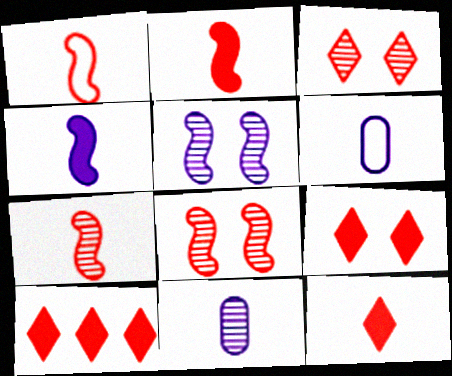[[1, 2, 7], 
[9, 10, 12]]